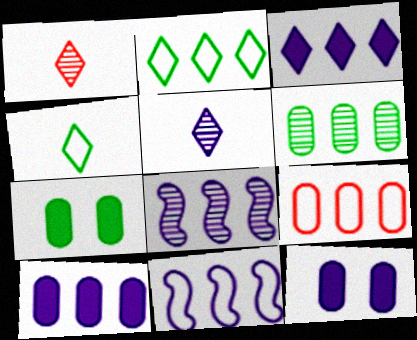[[1, 7, 11], 
[2, 9, 11], 
[5, 11, 12], 
[6, 9, 10]]